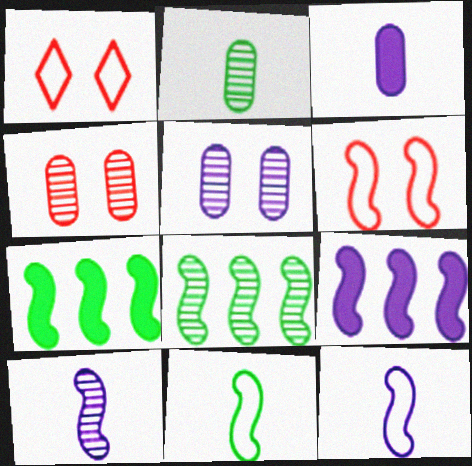[[1, 2, 9], 
[1, 3, 8], 
[6, 7, 10]]